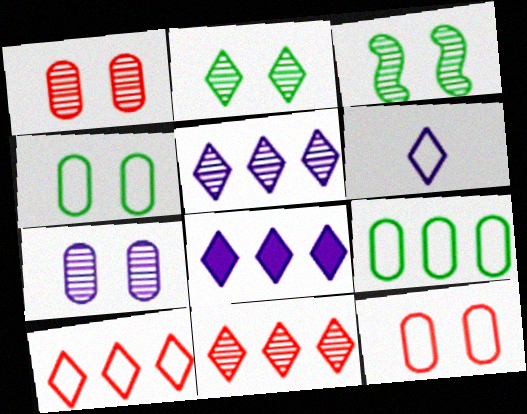[]